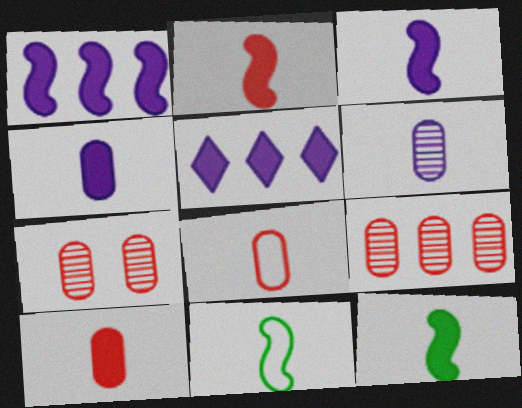[[2, 3, 12], 
[5, 7, 11]]